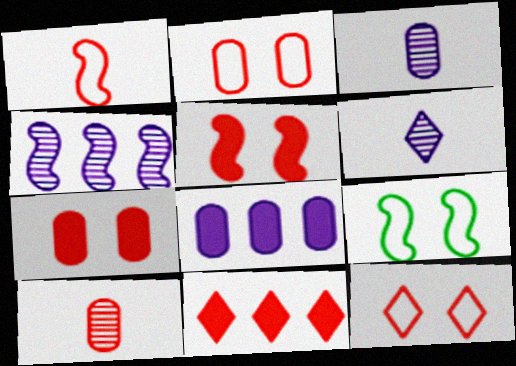[[3, 9, 11]]